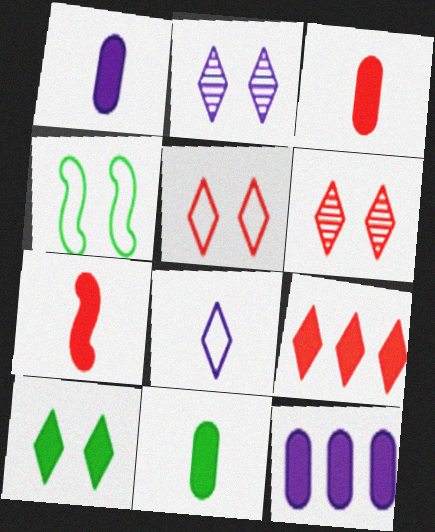[[1, 3, 11], 
[2, 5, 10], 
[7, 10, 12]]